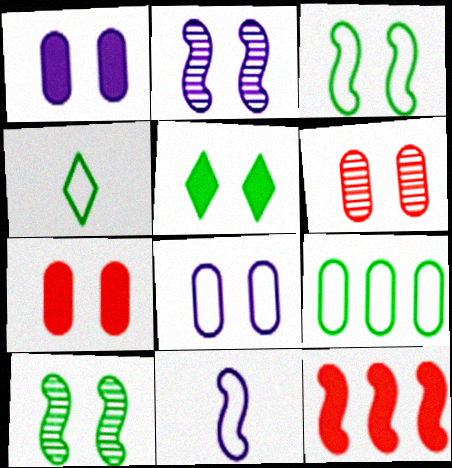[[3, 4, 9], 
[10, 11, 12]]